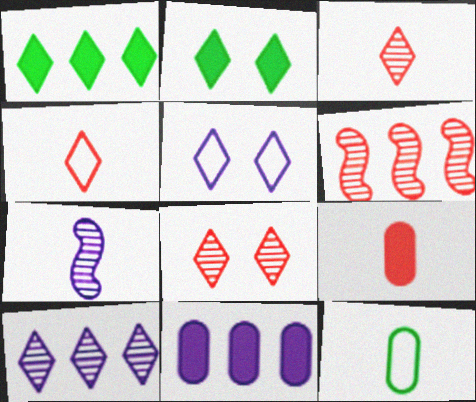[[1, 3, 5], 
[2, 4, 10], 
[2, 5, 8], 
[5, 7, 11]]